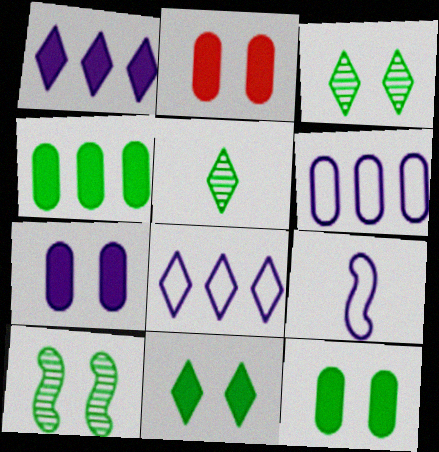[[2, 7, 12]]